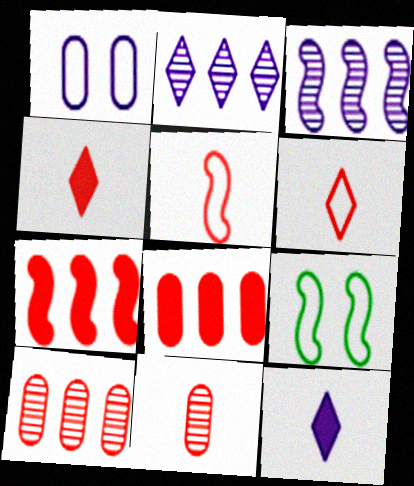[[1, 3, 12], 
[4, 5, 11], 
[9, 10, 12]]